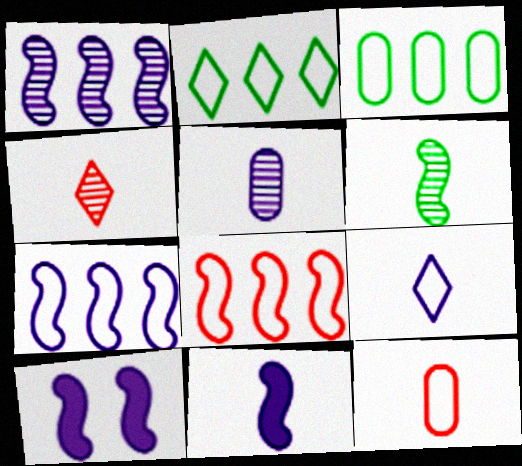[[3, 4, 10], 
[4, 5, 6], 
[5, 9, 11], 
[6, 8, 10]]